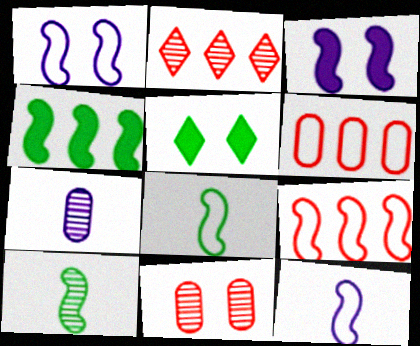[[1, 5, 11], 
[1, 8, 9], 
[3, 9, 10], 
[5, 7, 9]]